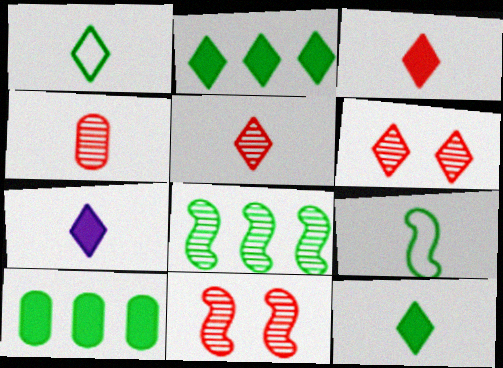[[1, 5, 7], 
[3, 7, 12], 
[4, 7, 9]]